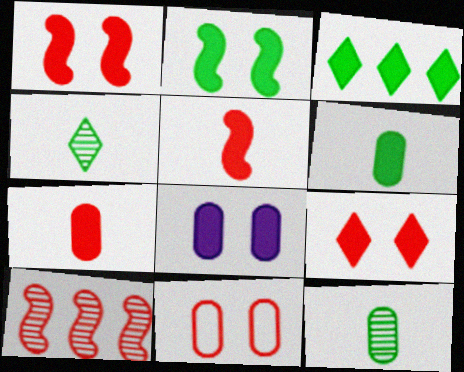[[2, 3, 6], 
[2, 8, 9], 
[3, 5, 8]]